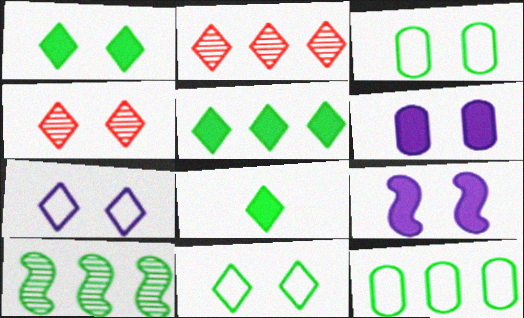[[1, 4, 7], 
[1, 5, 8], 
[2, 7, 8], 
[3, 4, 9], 
[3, 8, 10], 
[5, 10, 12]]